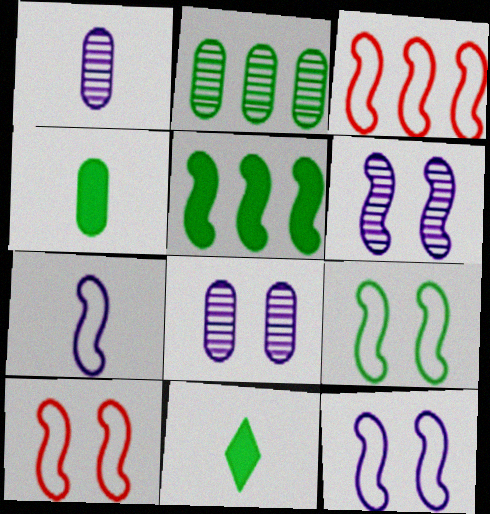[[2, 9, 11], 
[3, 7, 9], 
[3, 8, 11], 
[9, 10, 12]]